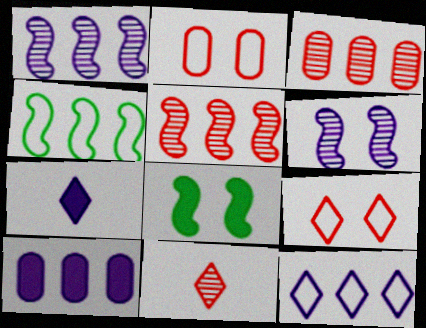[[1, 10, 12]]